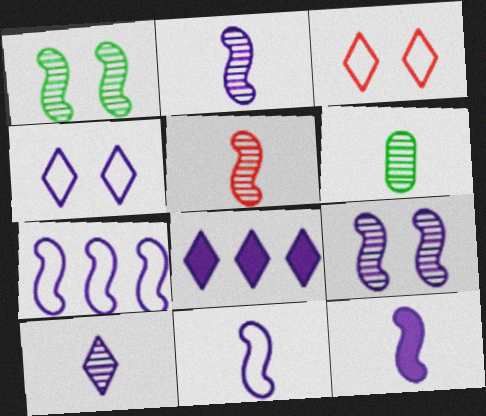[[2, 11, 12], 
[4, 8, 10], 
[5, 6, 10], 
[7, 9, 12]]